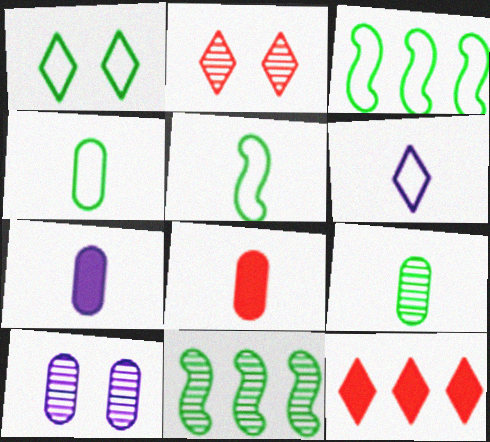[[1, 3, 4], 
[2, 3, 7], 
[5, 10, 12]]